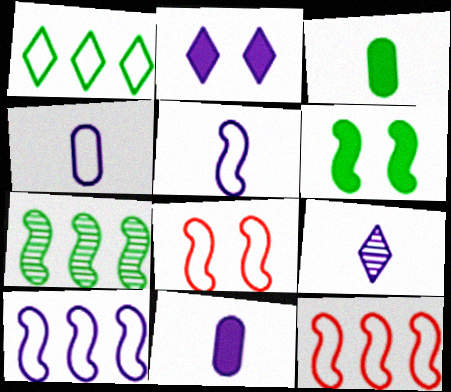[[1, 4, 8], 
[5, 9, 11]]